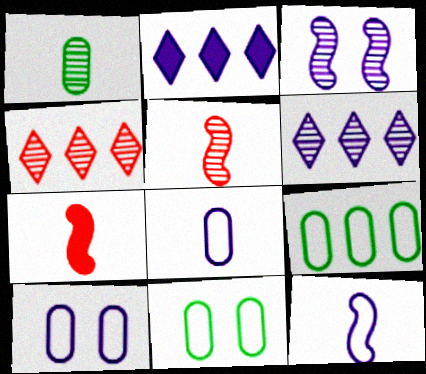[[1, 3, 4], 
[2, 3, 8], 
[2, 5, 11], 
[6, 7, 11]]